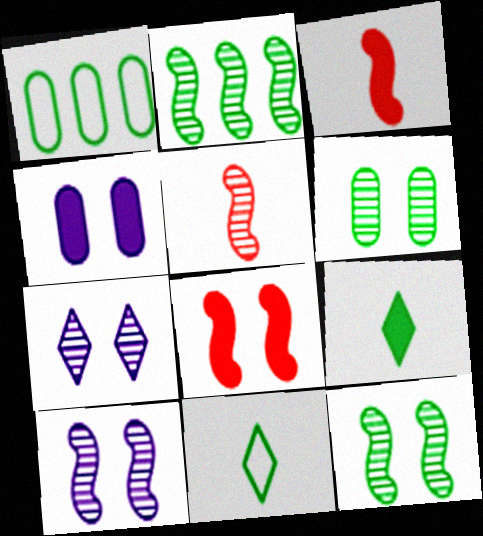[[1, 3, 7], 
[1, 9, 12], 
[2, 5, 10]]